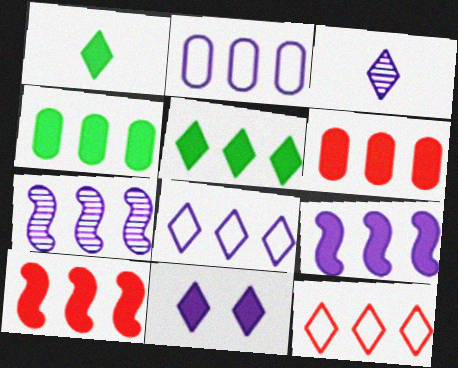[[3, 8, 11], 
[4, 7, 12], 
[5, 6, 9]]